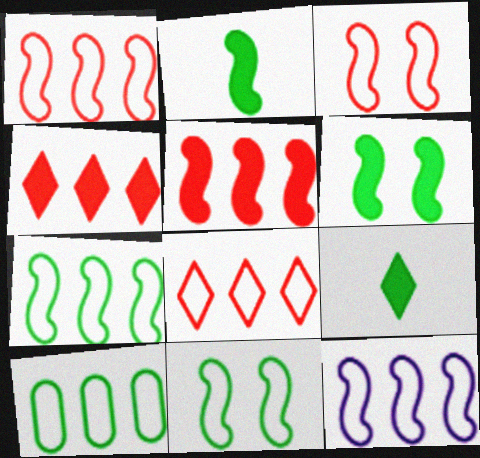[[1, 7, 12], 
[8, 10, 12]]